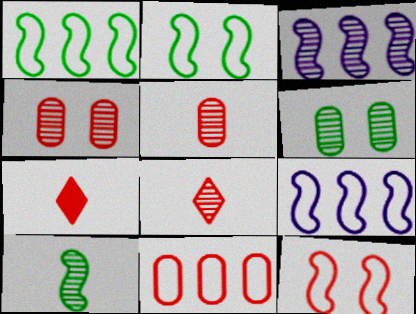[[3, 6, 8], 
[6, 7, 9]]